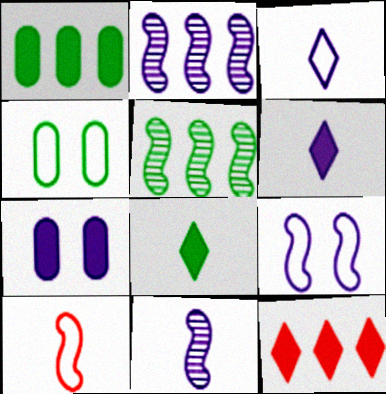[[2, 3, 7], 
[4, 5, 8], 
[4, 11, 12]]